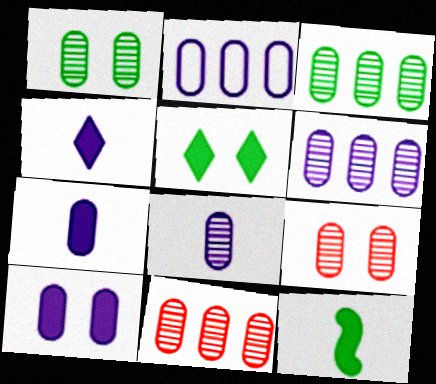[[1, 8, 11], 
[2, 8, 10], 
[3, 6, 11], 
[3, 8, 9]]